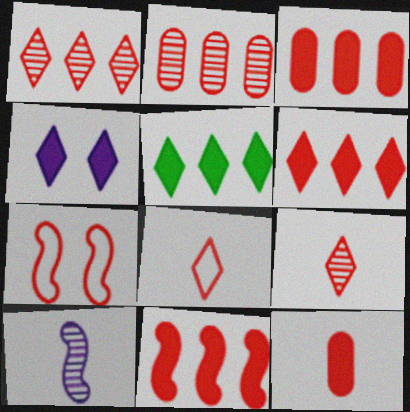[[1, 7, 12], 
[3, 6, 11], 
[3, 7, 9]]